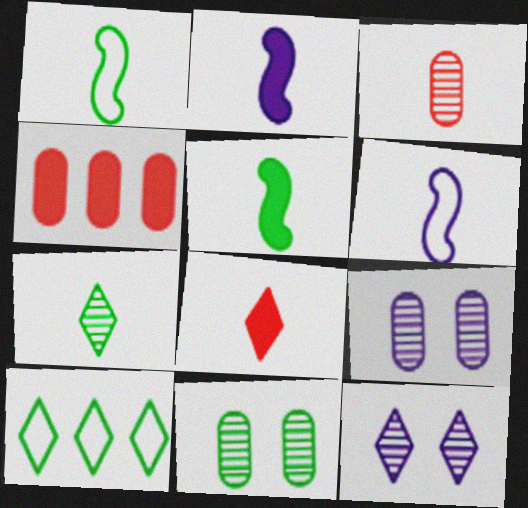[[1, 4, 12], 
[5, 10, 11], 
[8, 10, 12]]